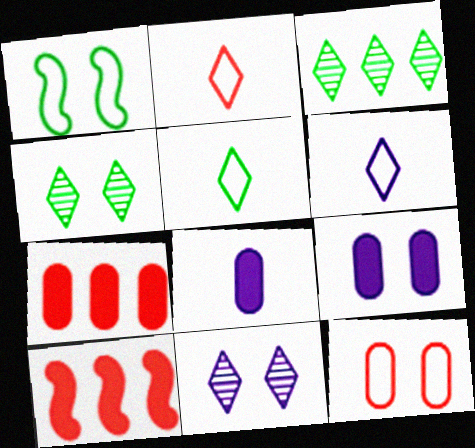[[2, 5, 6]]